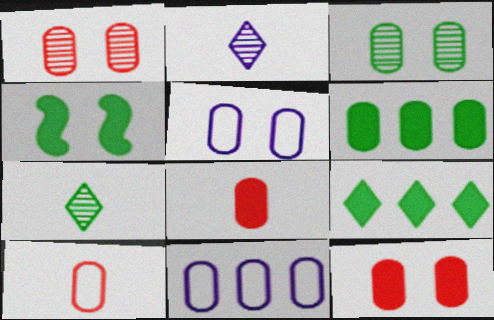[[3, 5, 12], 
[3, 8, 11]]